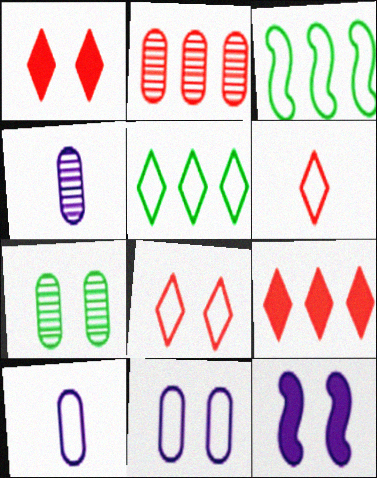[[1, 3, 4], 
[2, 4, 7], 
[3, 6, 11], 
[3, 8, 10], 
[7, 8, 12]]